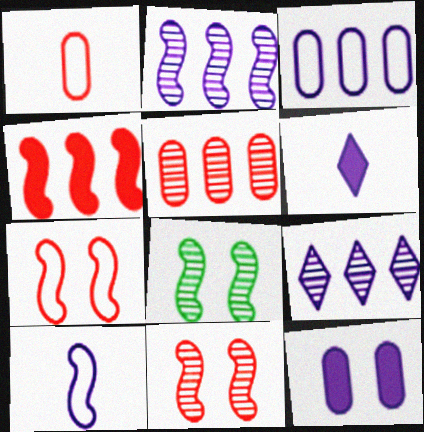[[4, 8, 10], 
[9, 10, 12]]